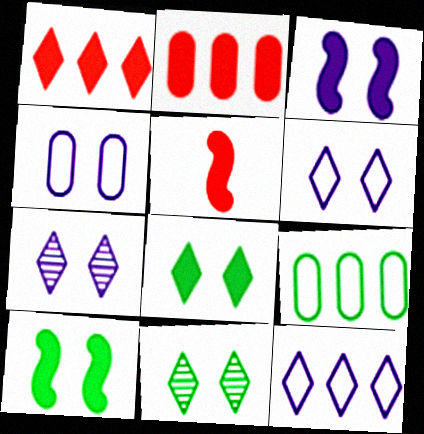[[3, 4, 7], 
[5, 7, 9]]